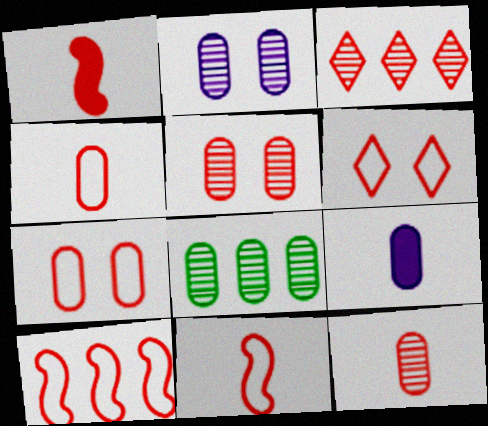[[1, 3, 7], 
[2, 8, 12], 
[4, 6, 10], 
[7, 8, 9]]